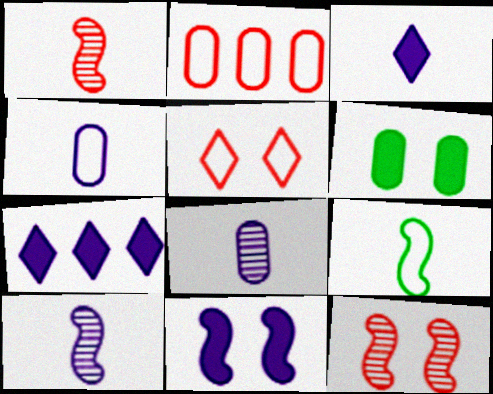[[2, 6, 8], 
[3, 4, 10]]